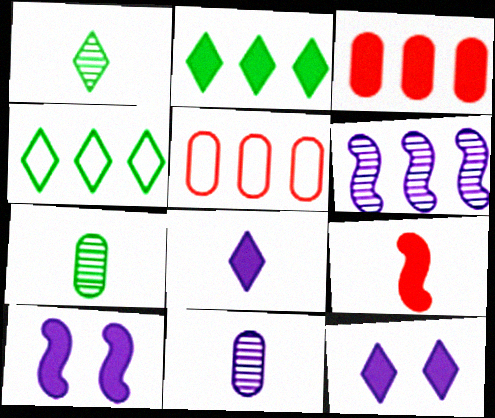[[1, 5, 10], 
[2, 5, 6], 
[3, 4, 6]]